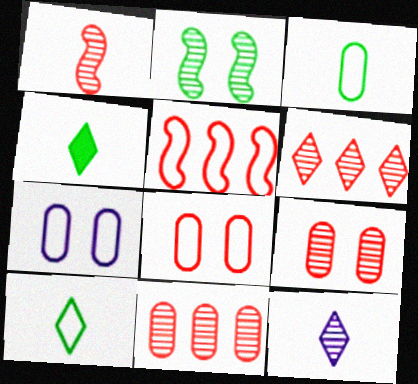[[1, 6, 9], 
[2, 11, 12], 
[5, 7, 10]]